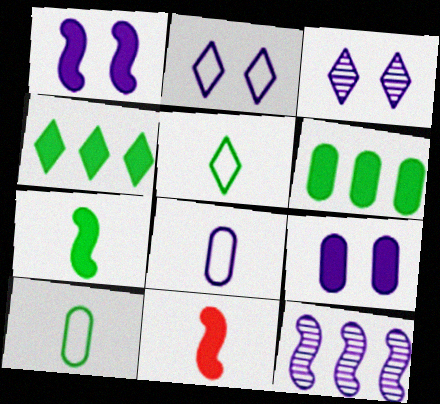[[4, 9, 11]]